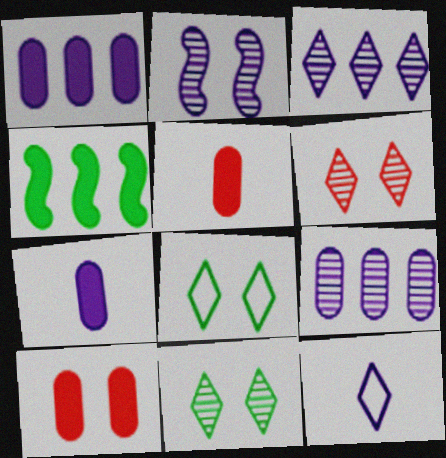[[1, 2, 12], 
[2, 8, 10]]